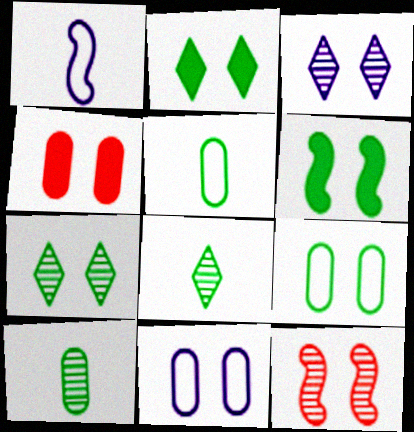[[2, 11, 12], 
[6, 7, 9]]